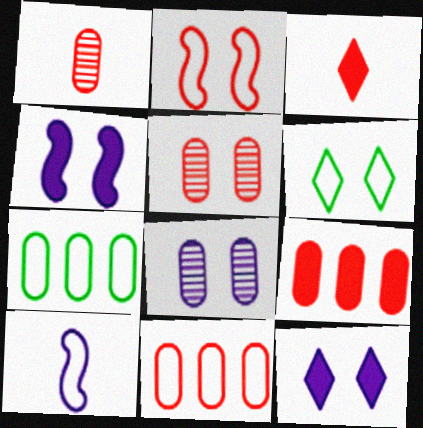[[4, 5, 6], 
[6, 10, 11]]